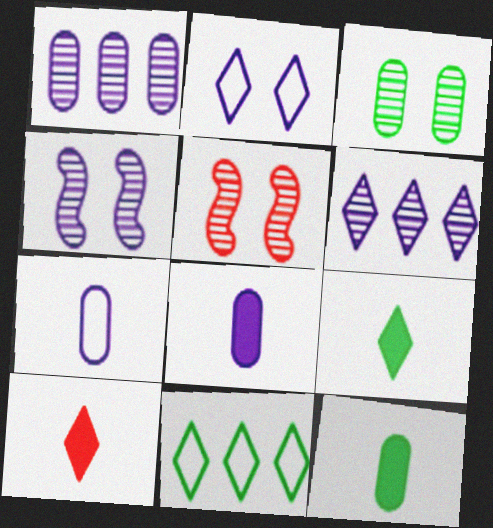[[5, 8, 11]]